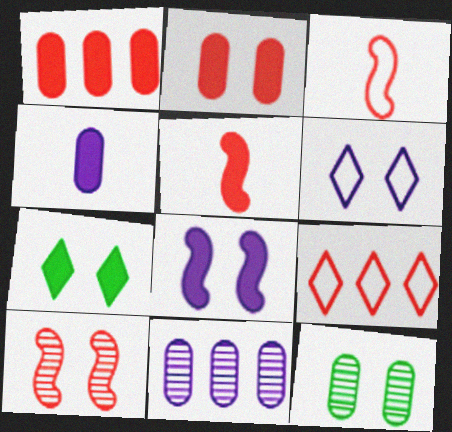[[2, 7, 8], 
[3, 7, 11]]